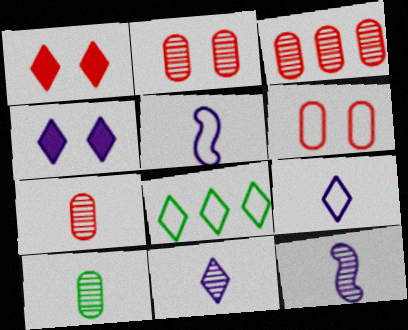[[1, 8, 11], 
[2, 3, 7], 
[5, 6, 8]]